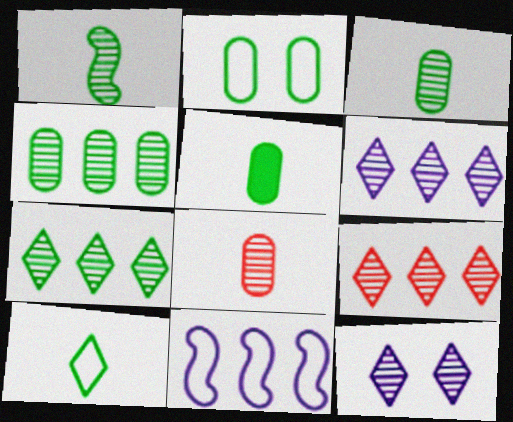[[1, 5, 10], 
[2, 4, 5], 
[6, 7, 9]]